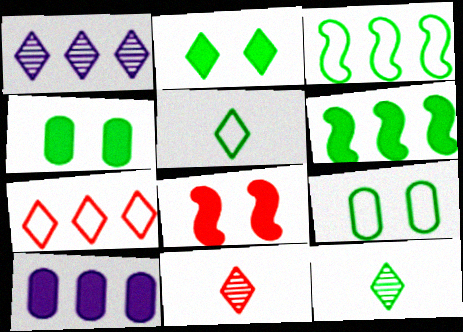[[3, 4, 12], 
[3, 5, 9], 
[6, 9, 12]]